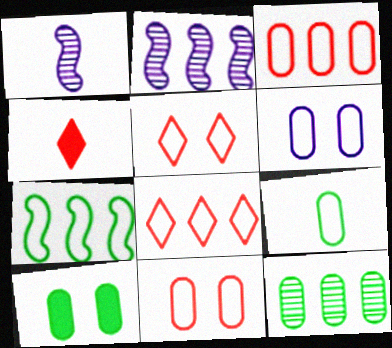[[1, 4, 9], 
[1, 8, 10], 
[3, 6, 9], 
[9, 10, 12]]